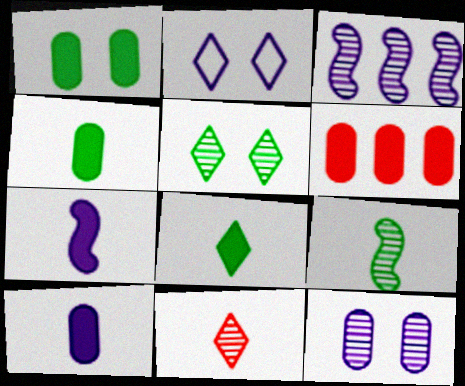[[1, 6, 10], 
[2, 3, 10], 
[2, 6, 9]]